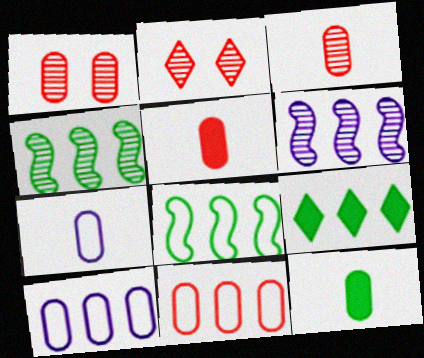[[1, 5, 11], 
[1, 10, 12], 
[3, 7, 12], 
[6, 9, 11]]